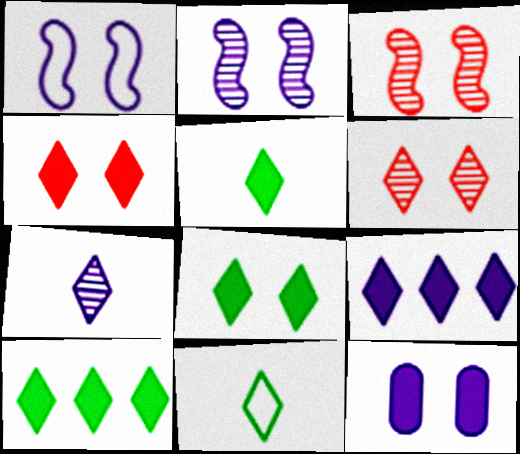[[4, 5, 9], 
[5, 8, 10], 
[6, 9, 11]]